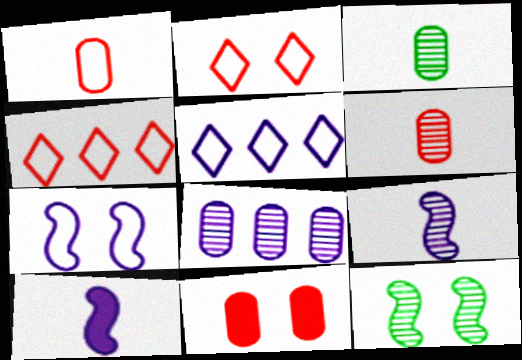[]